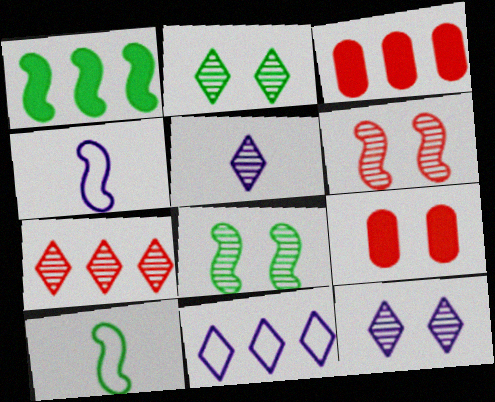[[1, 4, 6], 
[1, 8, 10], 
[2, 3, 4], 
[2, 5, 7], 
[3, 10, 12]]